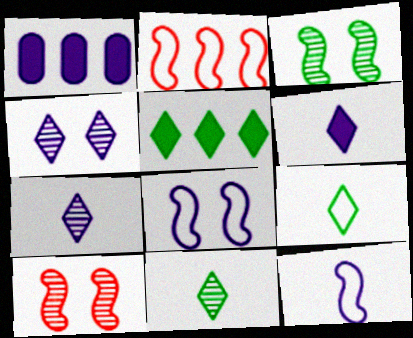[[1, 4, 12], 
[1, 7, 8], 
[1, 9, 10]]